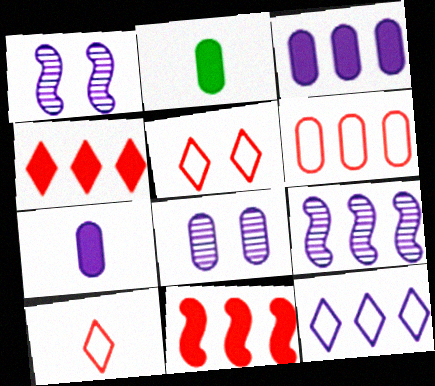[[1, 7, 12], 
[2, 5, 9], 
[2, 6, 8], 
[3, 9, 12]]